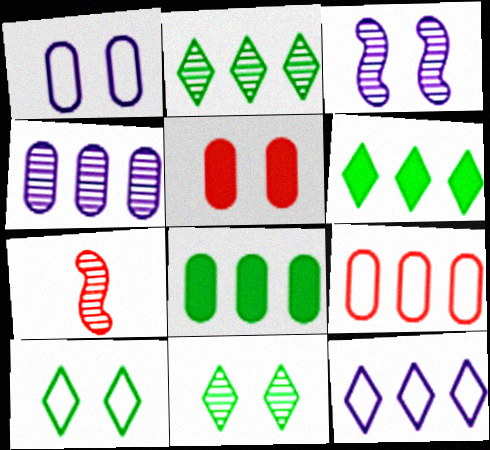[[1, 6, 7], 
[3, 5, 10], 
[4, 7, 11], 
[4, 8, 9]]